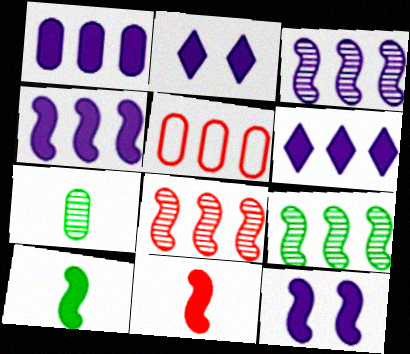[[1, 4, 6], 
[3, 8, 9], 
[5, 6, 9]]